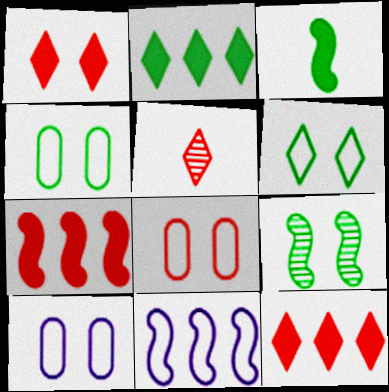[[1, 9, 10], 
[4, 8, 10], 
[5, 7, 8]]